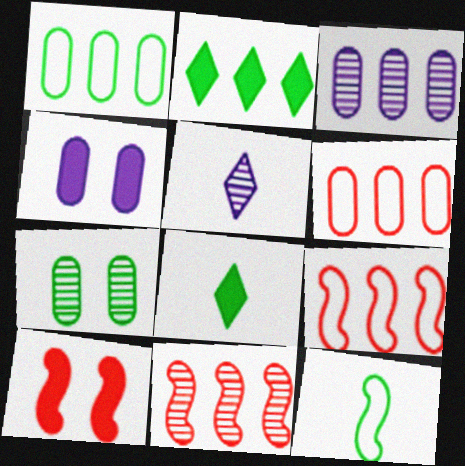[[1, 5, 10], 
[2, 3, 9], 
[2, 7, 12], 
[5, 7, 11]]